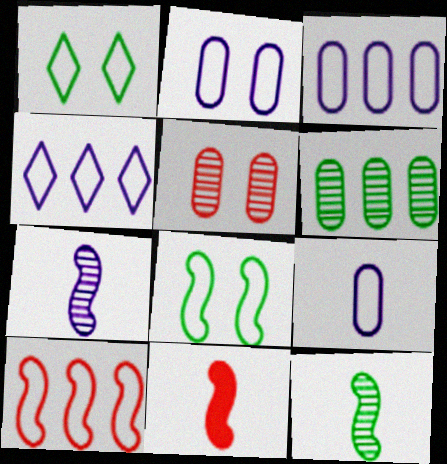[[1, 9, 10], 
[2, 3, 9]]